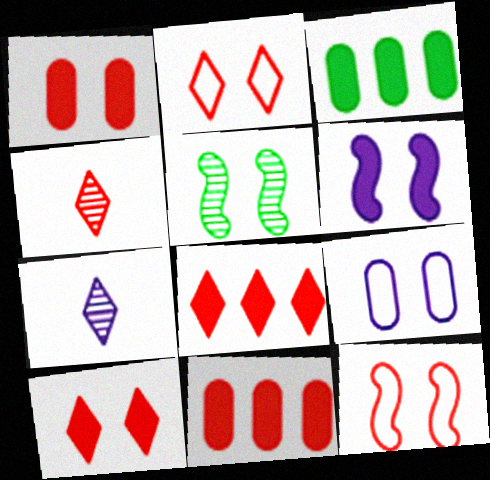[[2, 4, 8], 
[3, 7, 12], 
[4, 11, 12], 
[5, 6, 12], 
[5, 9, 10]]